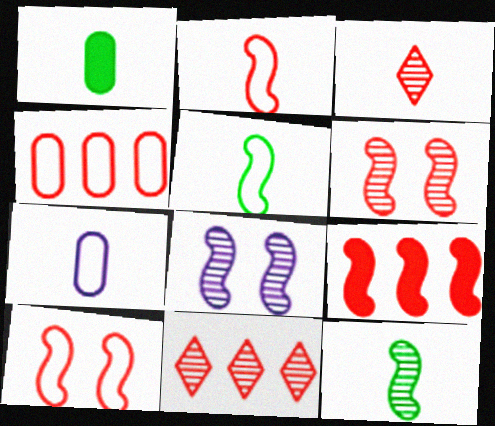[[2, 6, 9], 
[4, 9, 11], 
[5, 8, 9]]